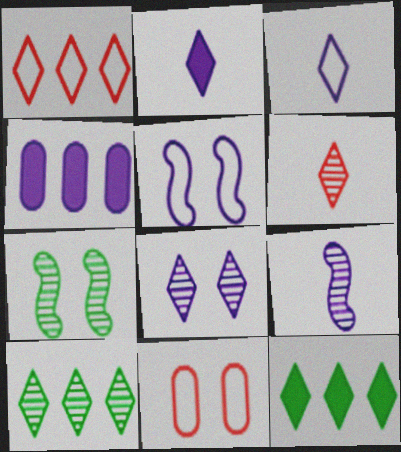[[6, 8, 10], 
[9, 11, 12]]